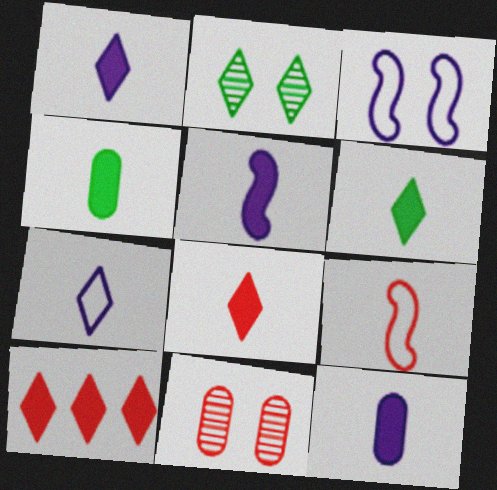[[1, 5, 12], 
[1, 6, 8], 
[2, 7, 10], 
[4, 5, 8], 
[9, 10, 11]]